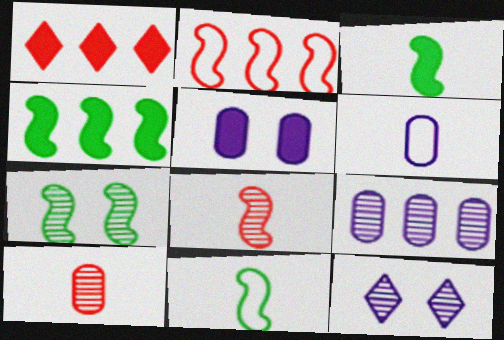[[1, 3, 5], 
[1, 6, 7], 
[4, 7, 11], 
[5, 6, 9]]